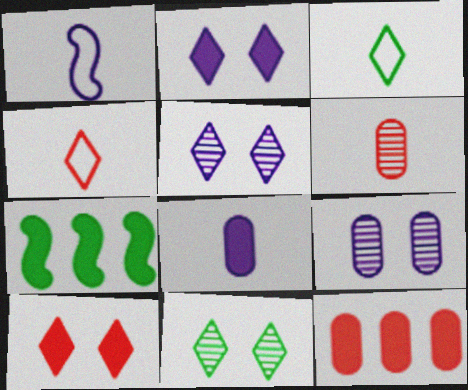[[1, 11, 12], 
[4, 7, 9], 
[7, 8, 10]]